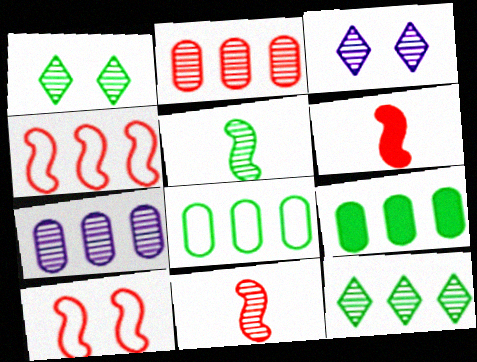[[1, 7, 11], 
[2, 3, 5], 
[3, 6, 8]]